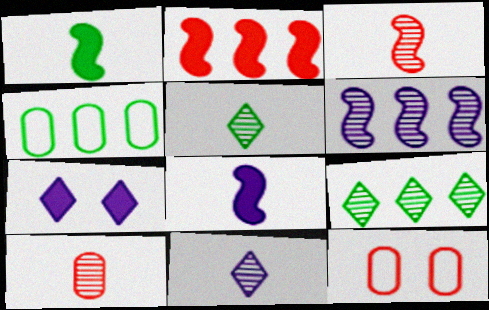[[3, 4, 7], 
[8, 9, 12]]